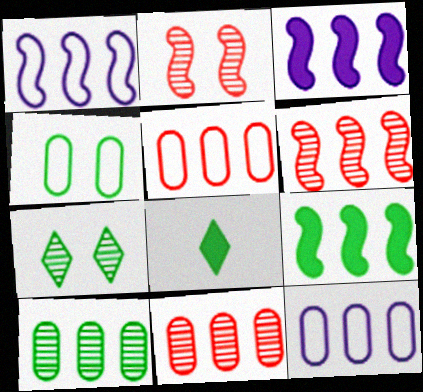[[1, 6, 9], 
[2, 8, 12]]